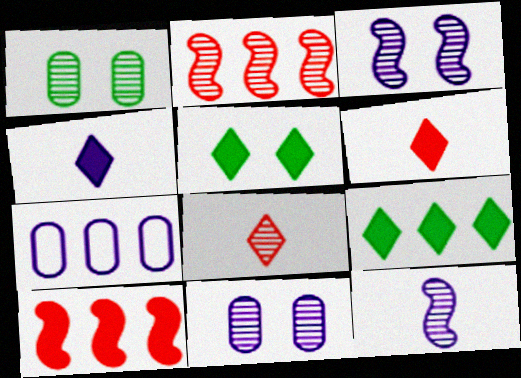[[2, 7, 9], 
[3, 4, 7]]